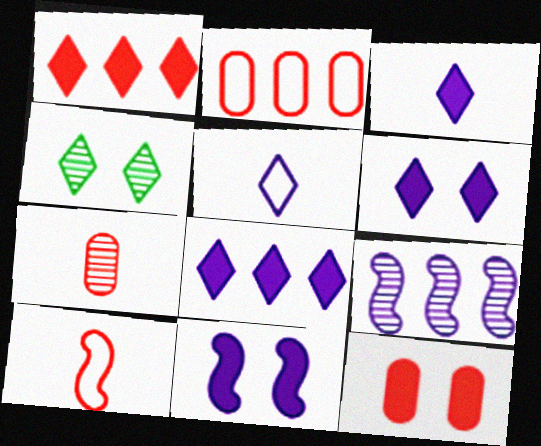[[1, 4, 5], 
[2, 7, 12], 
[3, 6, 8], 
[4, 7, 9]]